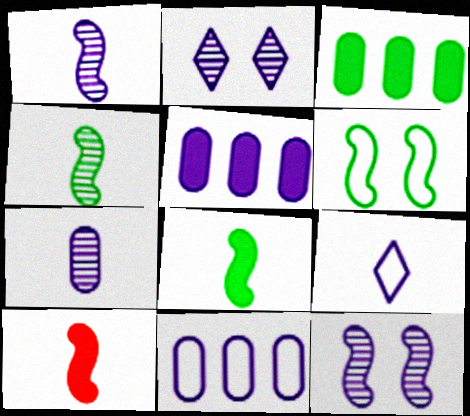[[5, 9, 12]]